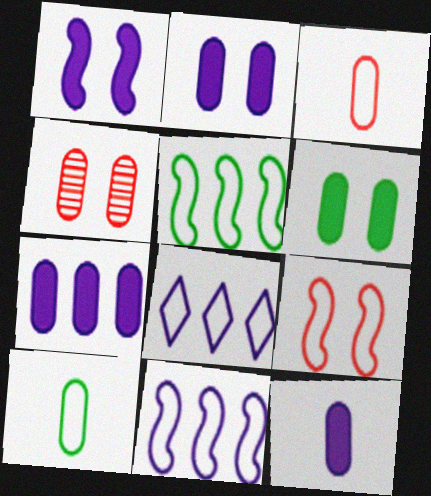[[2, 7, 12], 
[4, 7, 10], 
[8, 9, 10]]